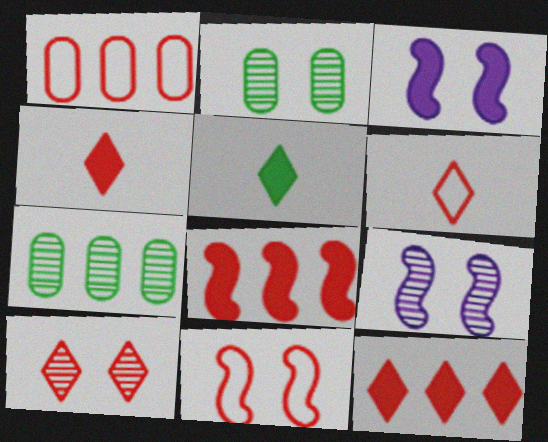[[1, 5, 9], 
[1, 6, 11], 
[2, 9, 10], 
[3, 6, 7], 
[6, 10, 12]]